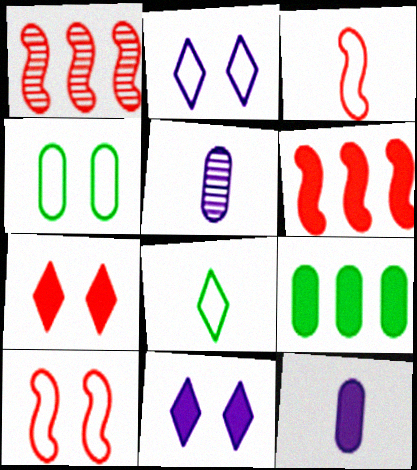[[2, 4, 10]]